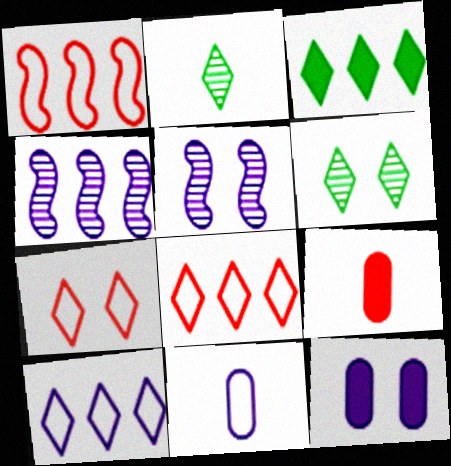[[1, 2, 12]]